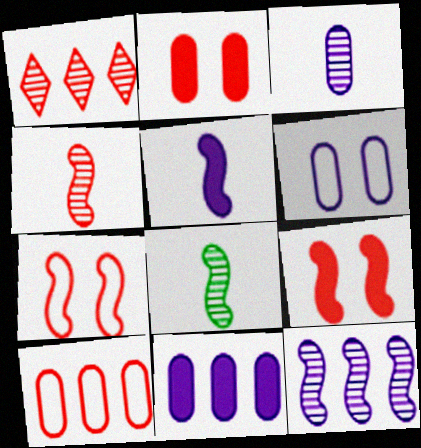[[3, 6, 11]]